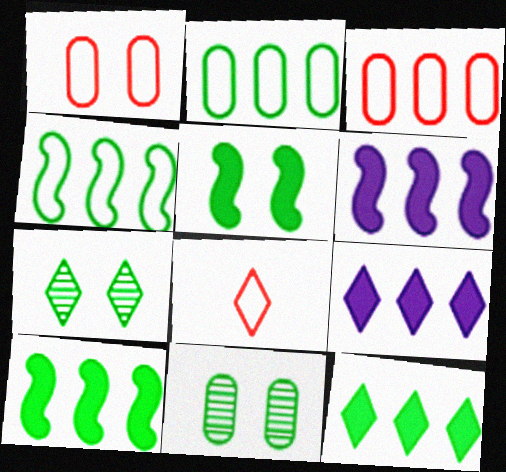[[6, 8, 11], 
[7, 8, 9]]